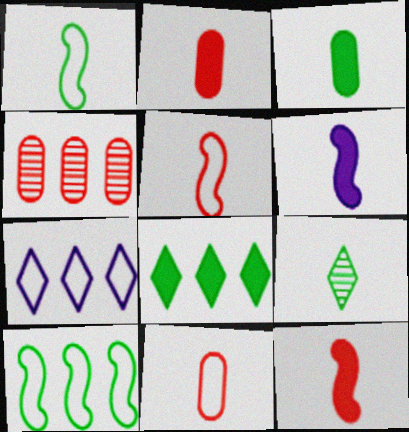[[1, 3, 9], 
[6, 9, 11]]